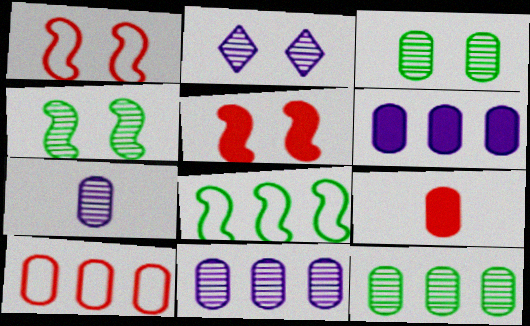[[2, 8, 9], 
[6, 10, 12]]